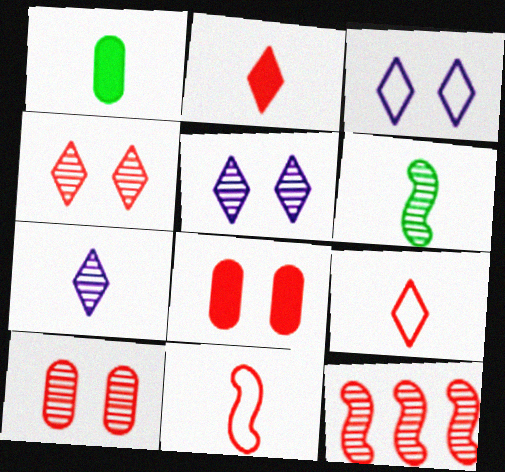[[1, 3, 12], 
[1, 7, 11], 
[8, 9, 12]]